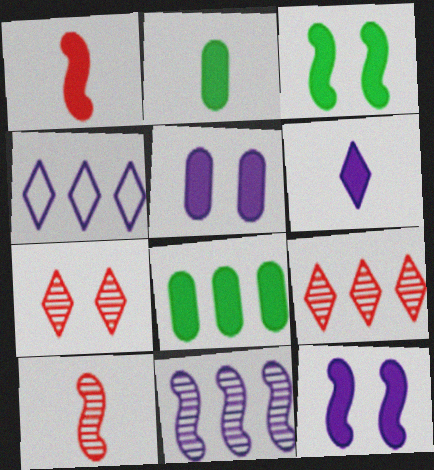[[1, 2, 6]]